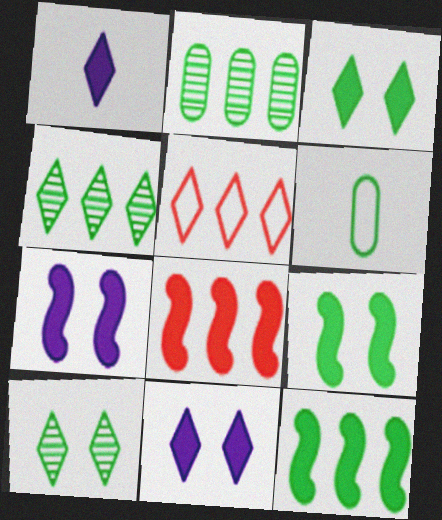[[1, 5, 10], 
[4, 6, 9], 
[6, 10, 12]]